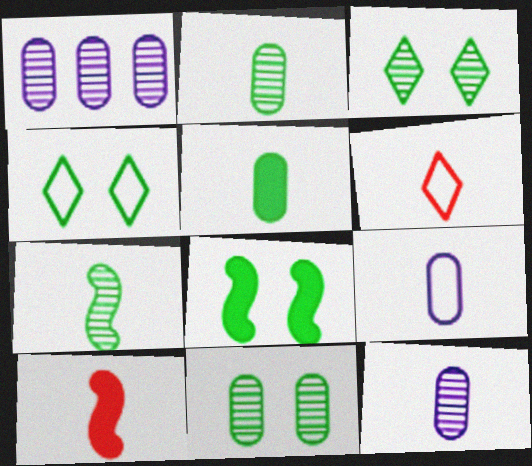[[1, 4, 10], 
[1, 6, 8], 
[4, 8, 11]]